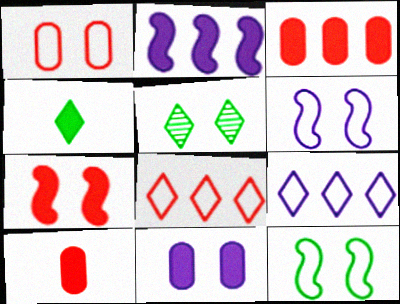[]